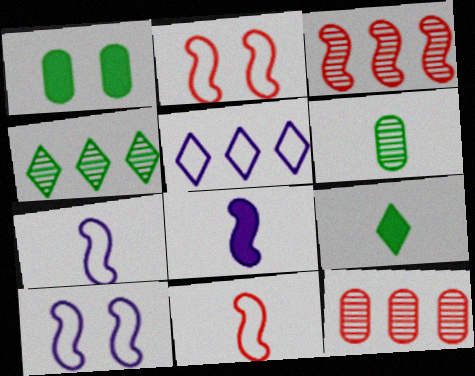[[9, 10, 12]]